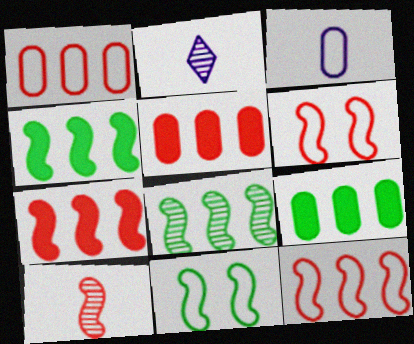[[2, 5, 11], 
[2, 6, 9], 
[6, 7, 10]]